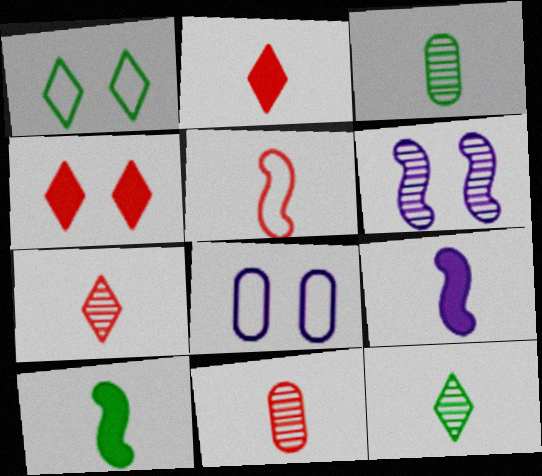[[2, 5, 11]]